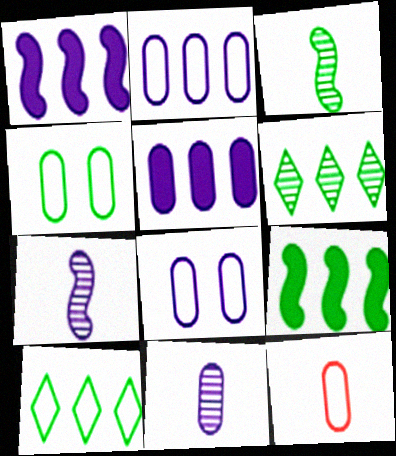[[2, 4, 12], 
[5, 8, 11]]